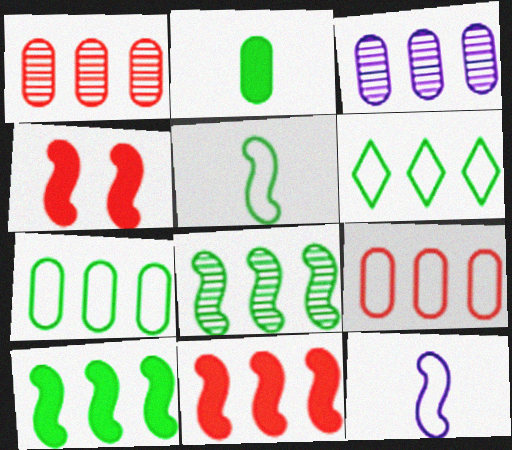[[3, 6, 11], 
[4, 8, 12]]